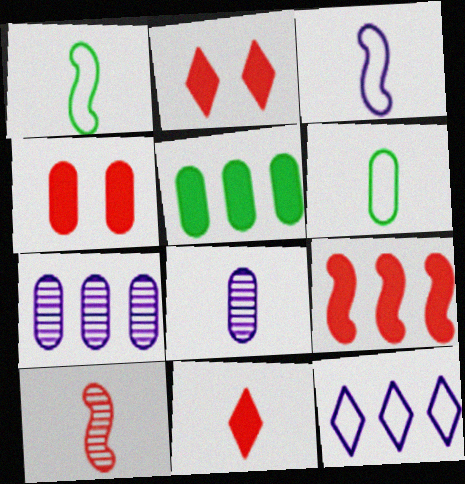[[1, 2, 7], 
[1, 8, 11], 
[4, 6, 7], 
[4, 9, 11]]